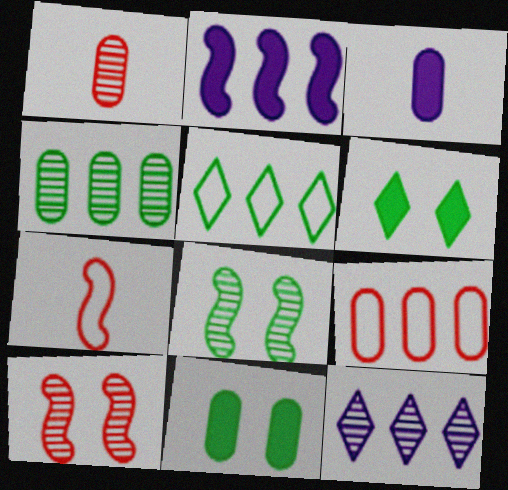[[1, 8, 12], 
[2, 7, 8], 
[3, 5, 10], 
[7, 11, 12]]